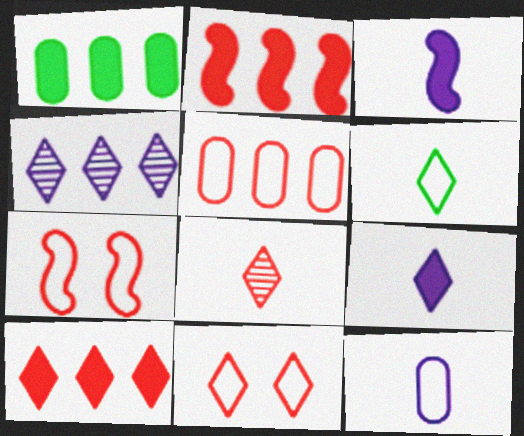[[6, 8, 9], 
[8, 10, 11]]